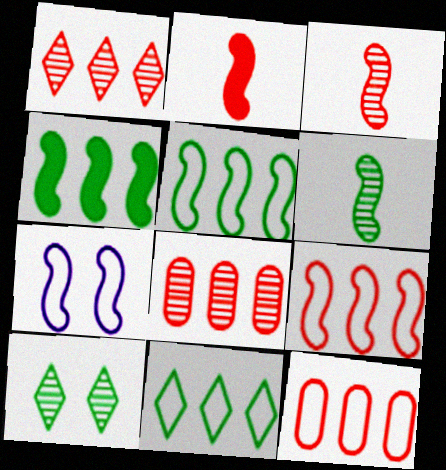[[3, 4, 7]]